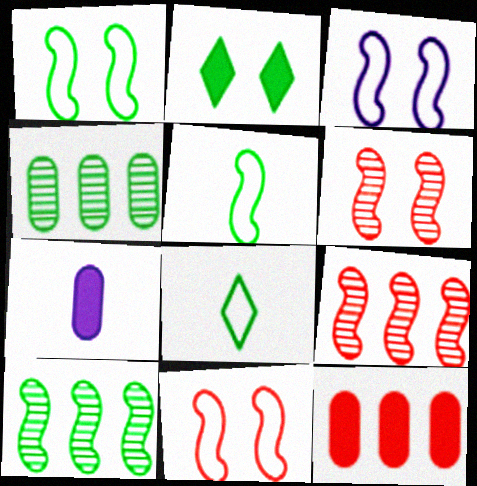[[1, 3, 11], 
[2, 4, 5]]